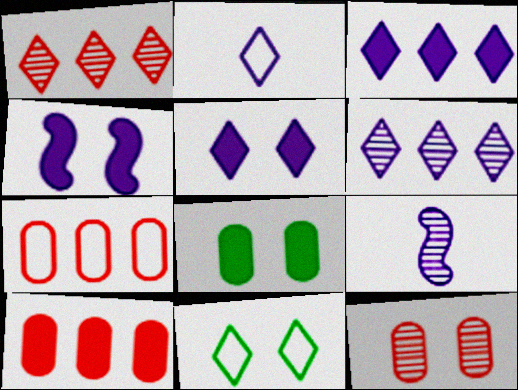[[2, 5, 6], 
[4, 11, 12], 
[9, 10, 11]]